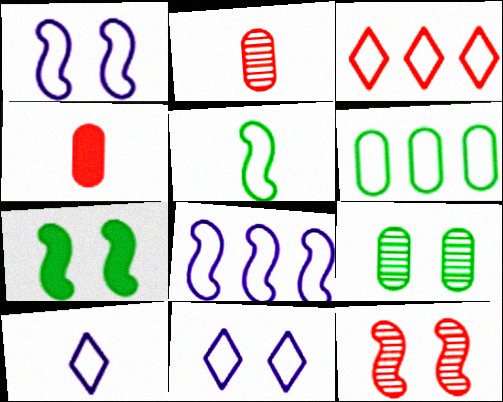[[1, 7, 12], 
[3, 4, 12], 
[3, 6, 8]]